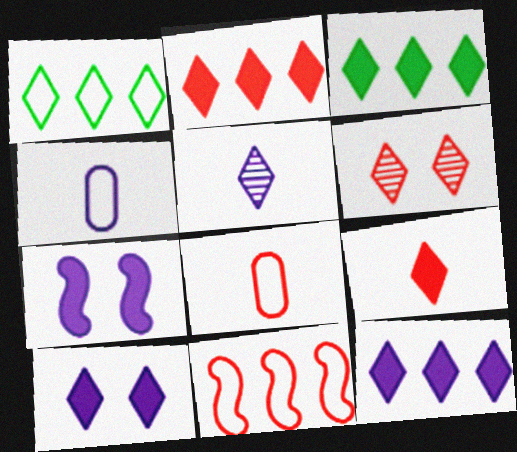[[2, 3, 12], 
[3, 9, 10]]